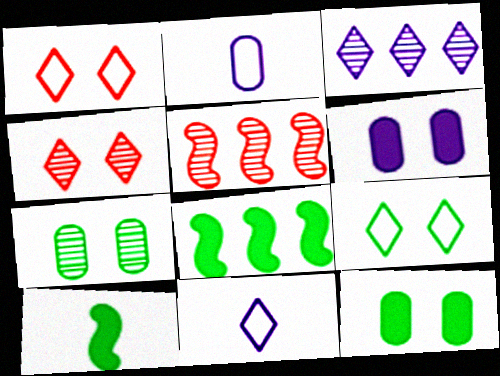[[2, 4, 8], 
[5, 11, 12]]